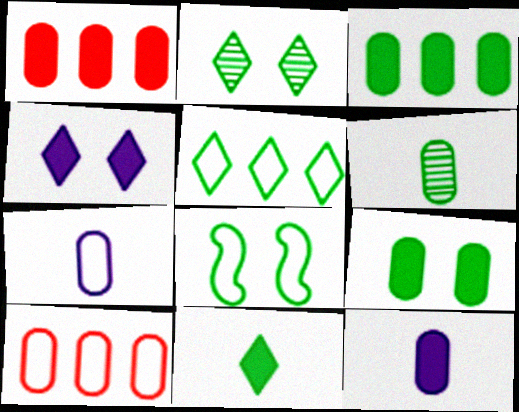[[1, 9, 12], 
[2, 5, 11], 
[2, 8, 9]]